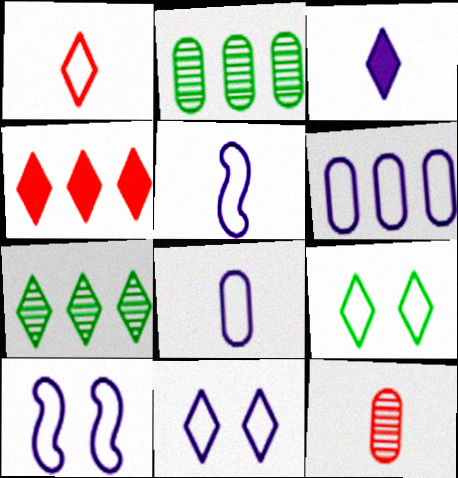[[5, 6, 11]]